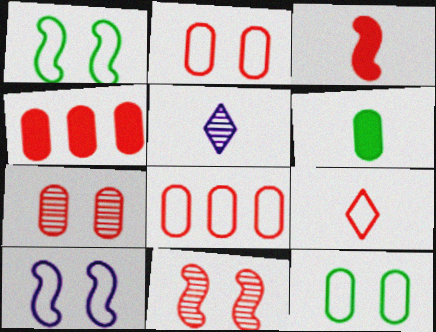[[1, 4, 5], 
[4, 9, 11]]